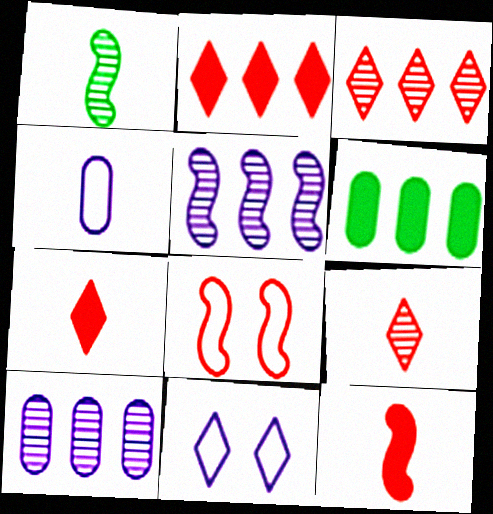[[1, 4, 7]]